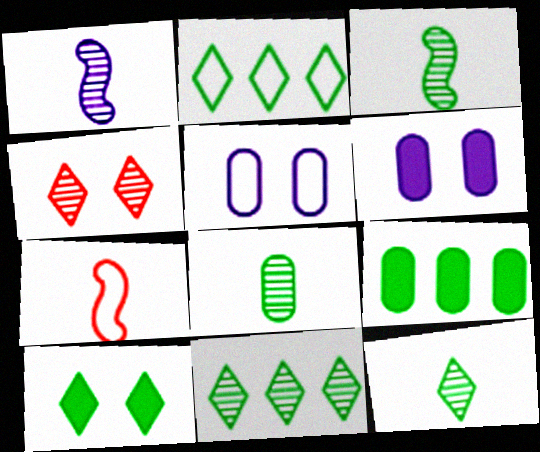[[2, 5, 7], 
[2, 10, 12], 
[3, 8, 12], 
[6, 7, 11]]